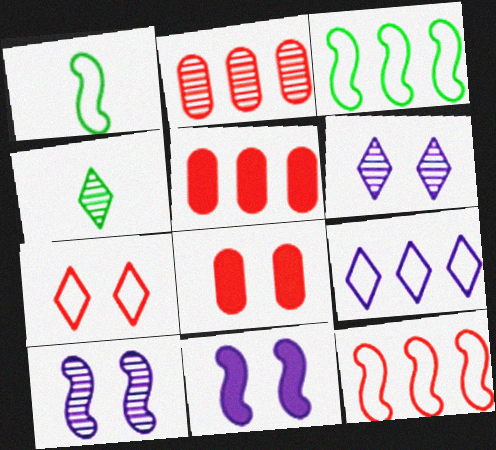[[1, 5, 6], 
[2, 4, 10]]